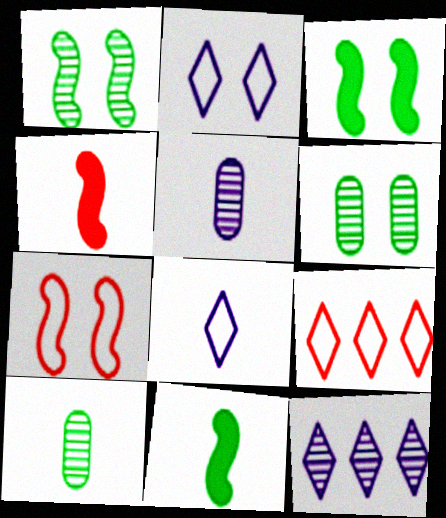[[3, 5, 9], 
[4, 8, 10]]